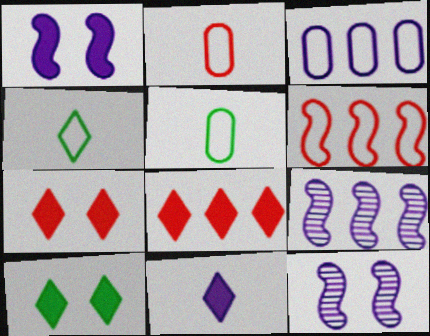[[2, 9, 10], 
[3, 11, 12], 
[5, 7, 9], 
[5, 8, 12], 
[8, 10, 11]]